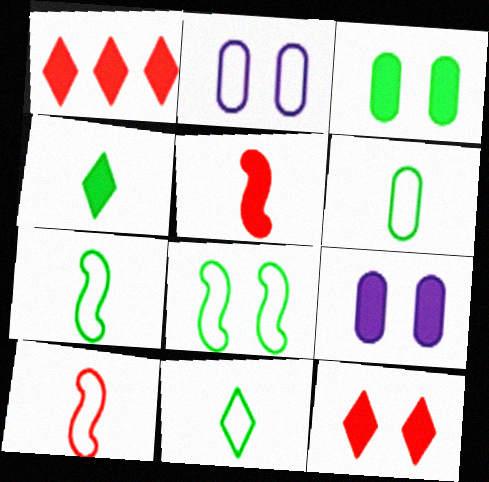[[6, 7, 11]]